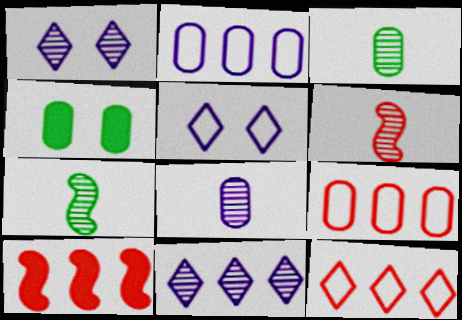[[3, 5, 10], 
[4, 8, 9]]